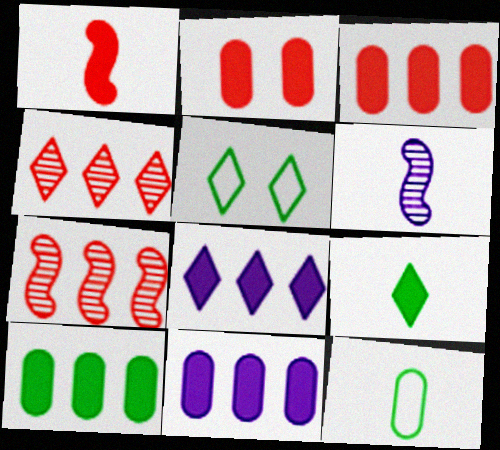[[3, 5, 6], 
[3, 10, 11]]